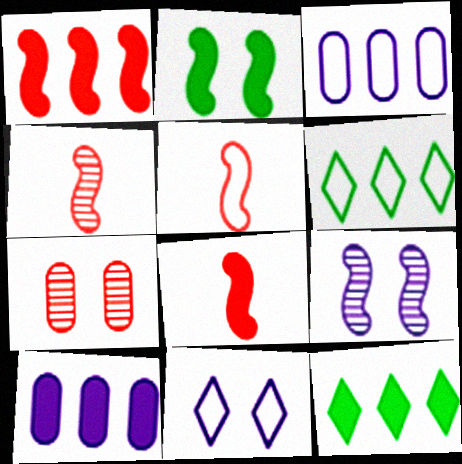[[1, 10, 12], 
[2, 7, 11], 
[4, 5, 8]]